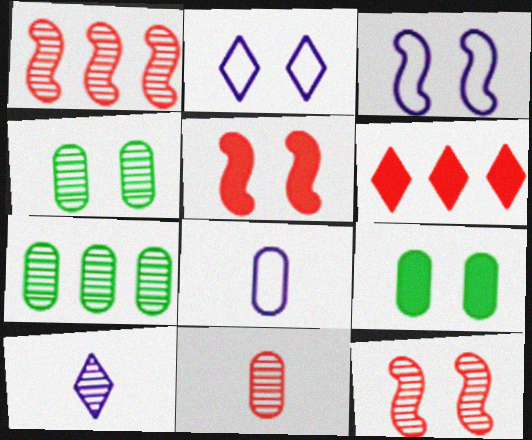[[1, 4, 10], 
[2, 4, 5], 
[2, 9, 12], 
[7, 10, 12]]